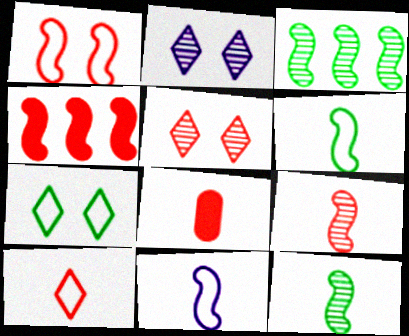[[1, 4, 9], 
[8, 9, 10]]